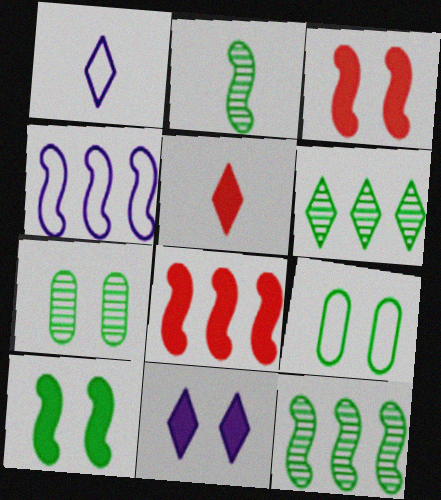[[1, 7, 8], 
[2, 3, 4], 
[2, 6, 7], 
[4, 5, 7], 
[4, 8, 12]]